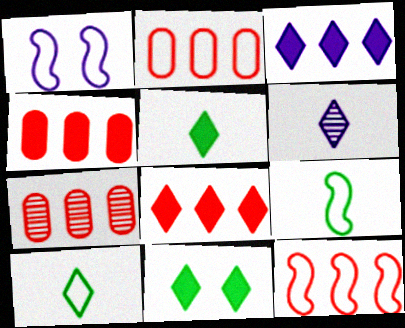[[1, 2, 10], 
[1, 5, 7], 
[1, 9, 12], 
[2, 4, 7], 
[7, 8, 12]]